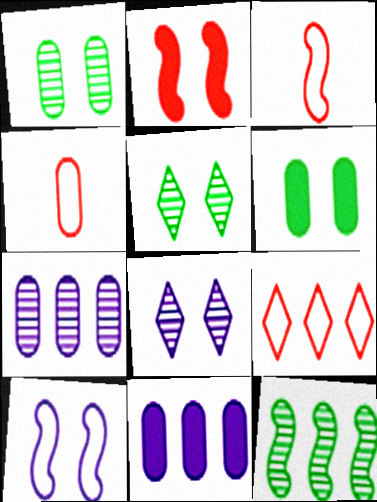[[1, 4, 11], 
[3, 5, 11], 
[4, 6, 7], 
[9, 11, 12]]